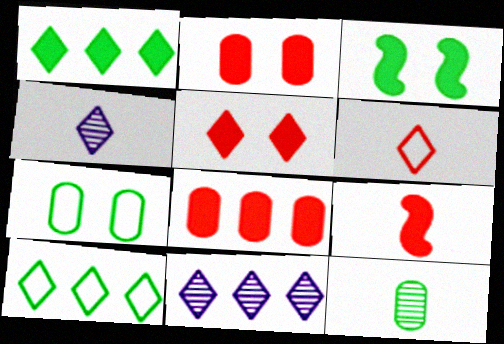[[3, 10, 12], 
[4, 5, 10], 
[5, 8, 9], 
[7, 9, 11]]